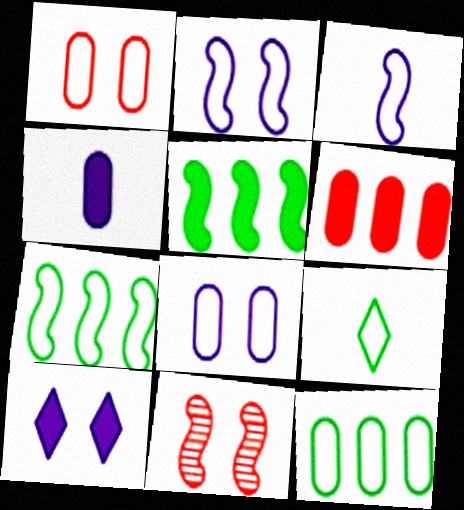[[3, 5, 11]]